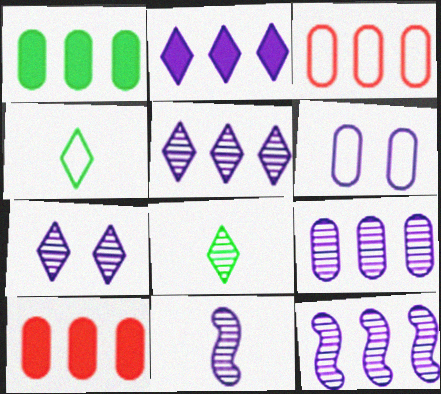[[1, 3, 9], 
[2, 6, 11], 
[5, 9, 12], 
[7, 9, 11]]